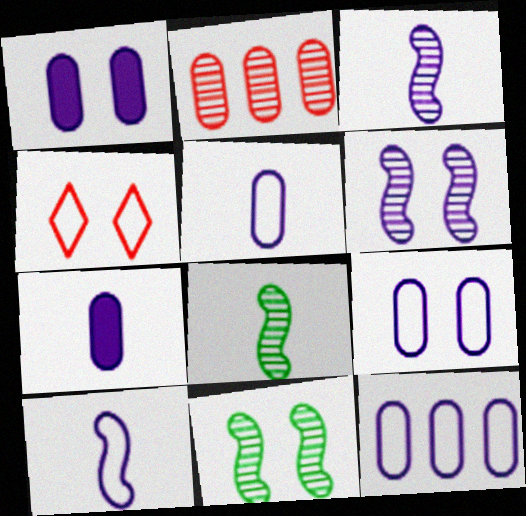[[1, 4, 11], 
[5, 9, 12]]